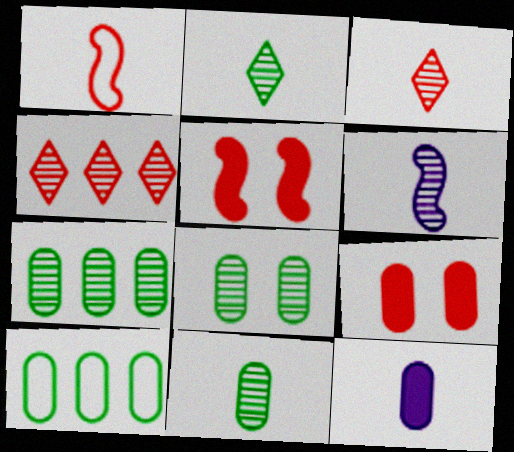[[1, 2, 12], 
[1, 4, 9], 
[3, 6, 11], 
[4, 6, 8], 
[7, 8, 11]]